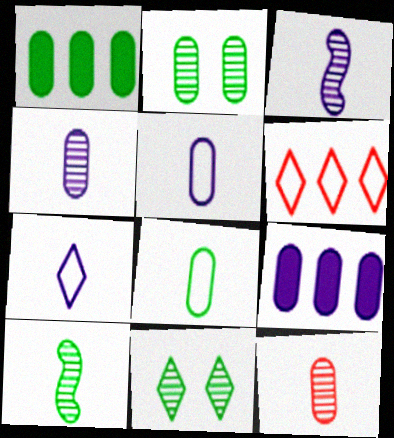[[1, 2, 8]]